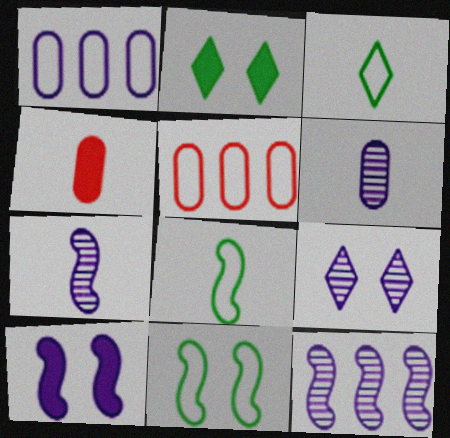[[2, 5, 7], 
[3, 4, 7], 
[6, 9, 12]]